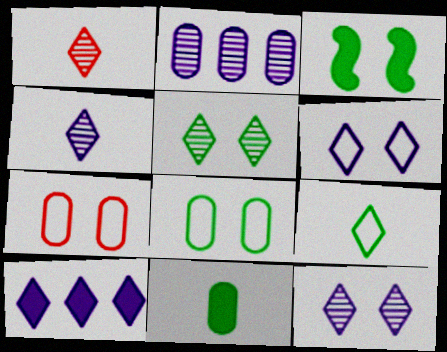[[2, 7, 11], 
[3, 5, 8], 
[3, 7, 12], 
[4, 6, 10]]